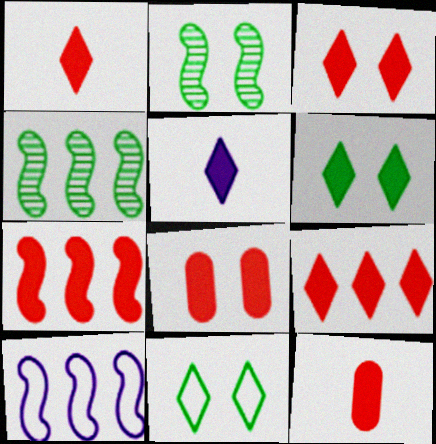[[1, 3, 9], 
[1, 7, 8], 
[3, 7, 12], 
[4, 7, 10], 
[5, 6, 9]]